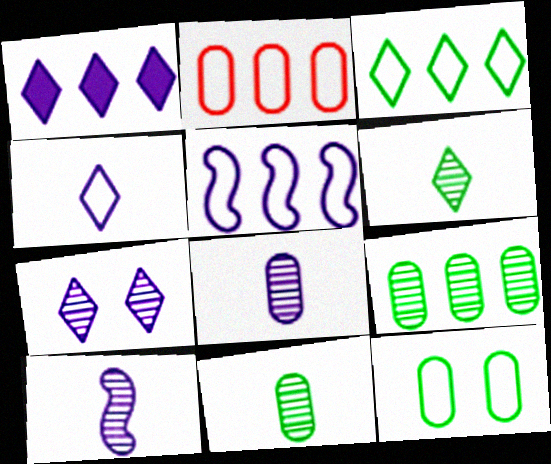[[1, 4, 7], 
[2, 3, 5]]